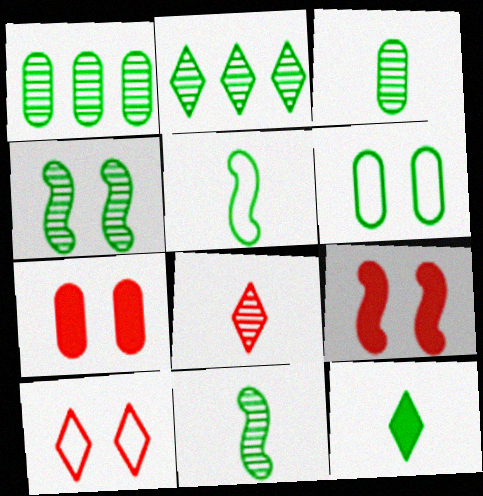[[2, 3, 4], 
[3, 5, 12]]